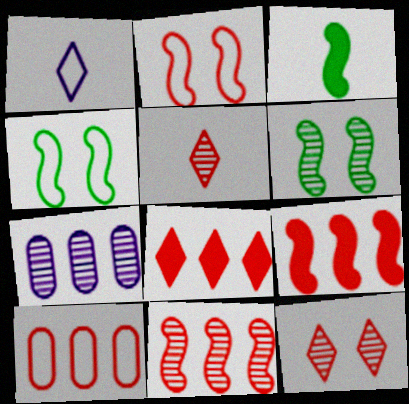[[1, 4, 10], 
[5, 6, 7], 
[8, 10, 11]]